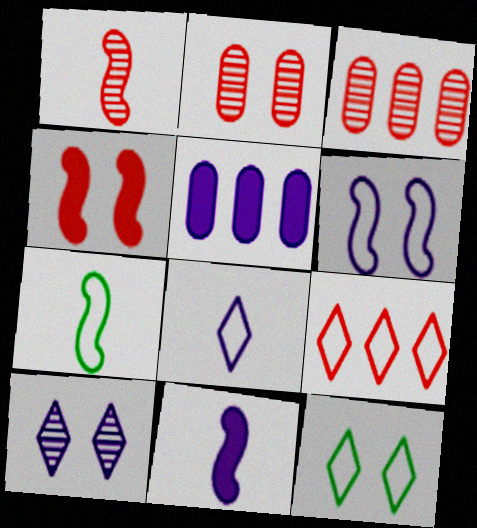[[1, 5, 12], 
[1, 7, 11], 
[3, 11, 12], 
[8, 9, 12]]